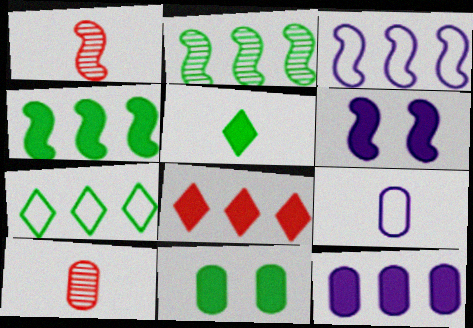[[1, 5, 9], 
[4, 5, 11], 
[4, 8, 12], 
[6, 7, 10]]